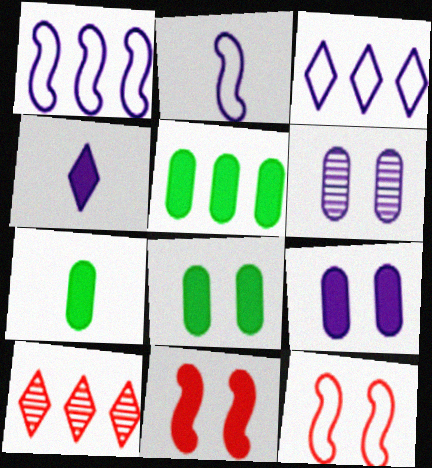[[1, 4, 6], 
[1, 5, 10], 
[2, 8, 10], 
[4, 5, 11], 
[5, 7, 8]]